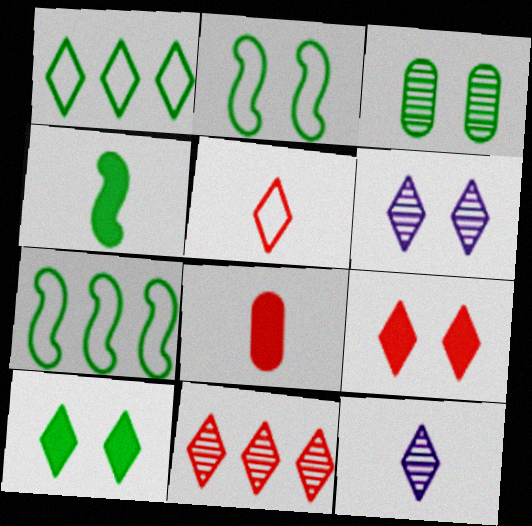[[1, 3, 4], 
[1, 9, 12], 
[2, 3, 10], 
[5, 9, 11], 
[6, 7, 8]]